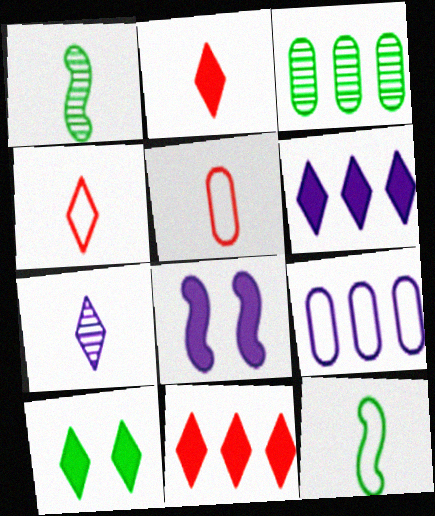[[2, 6, 10], 
[3, 4, 8], 
[3, 10, 12], 
[7, 8, 9]]